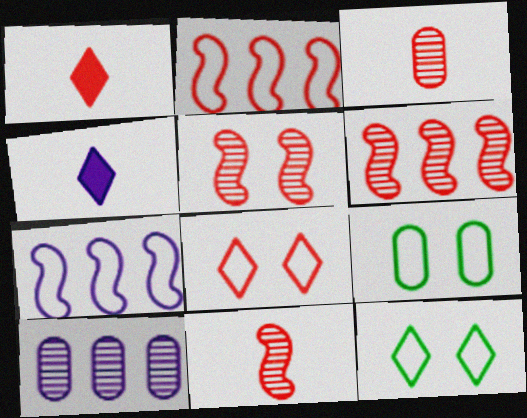[[4, 6, 9], 
[5, 6, 11]]